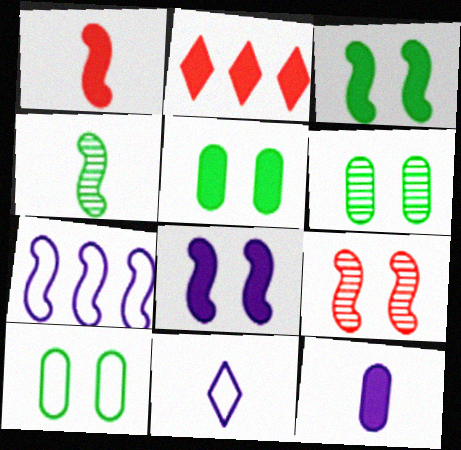[[2, 3, 12], 
[5, 6, 10]]